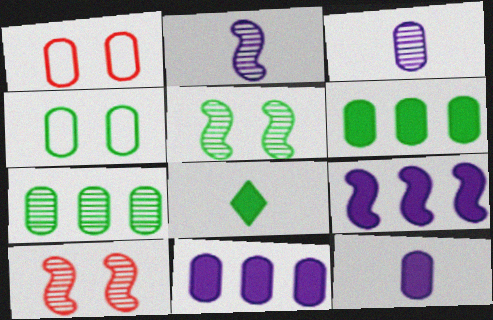[[1, 3, 6], 
[1, 7, 12]]